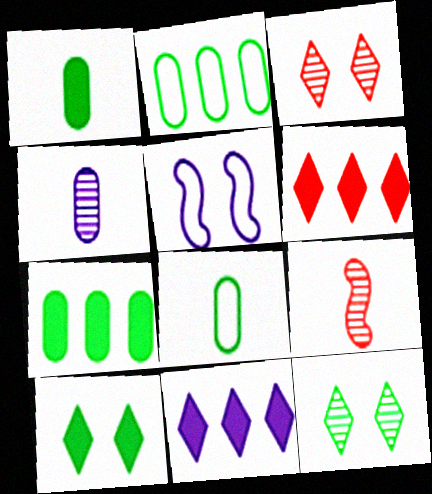[[4, 5, 11]]